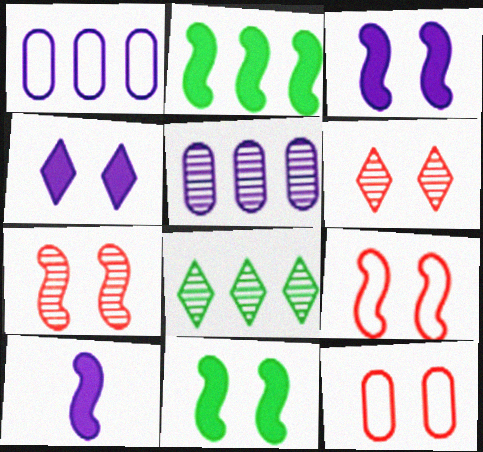[[8, 10, 12]]